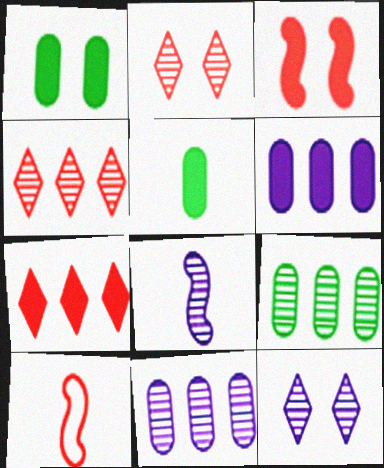[[2, 8, 9], 
[8, 11, 12]]